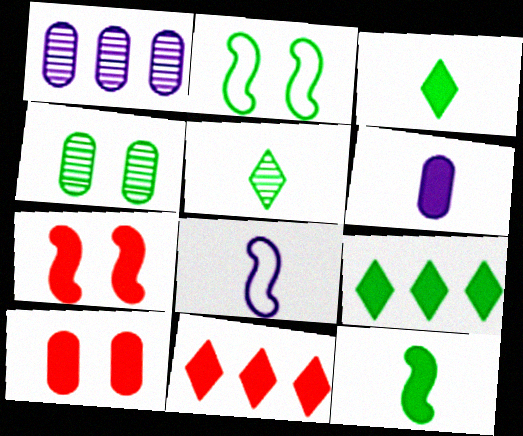[[4, 8, 11], 
[6, 7, 9]]